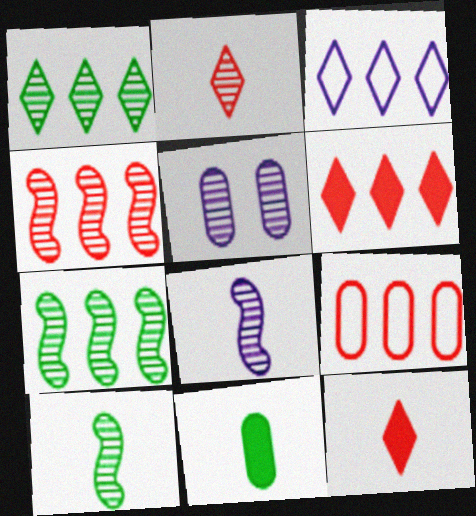[[1, 3, 6], 
[2, 5, 7], 
[4, 6, 9], 
[5, 9, 11]]